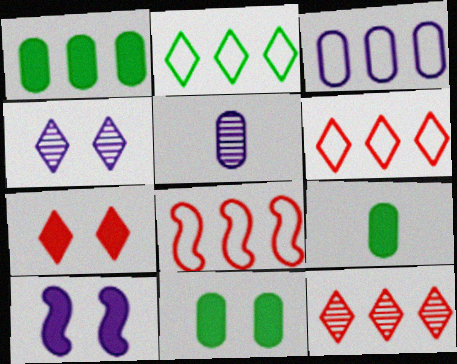[[1, 9, 11], 
[2, 3, 8], 
[4, 8, 9], 
[7, 10, 11]]